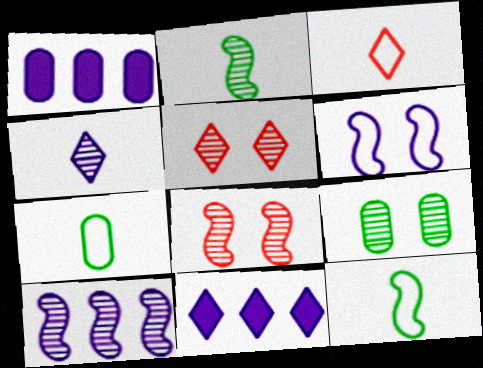[[1, 4, 6], 
[1, 5, 12], 
[2, 8, 10], 
[7, 8, 11]]